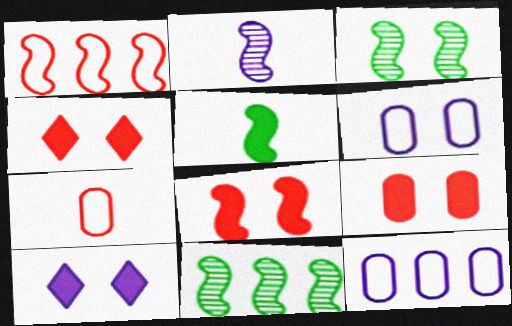[[2, 10, 12], 
[3, 4, 6], 
[4, 8, 9], 
[7, 10, 11]]